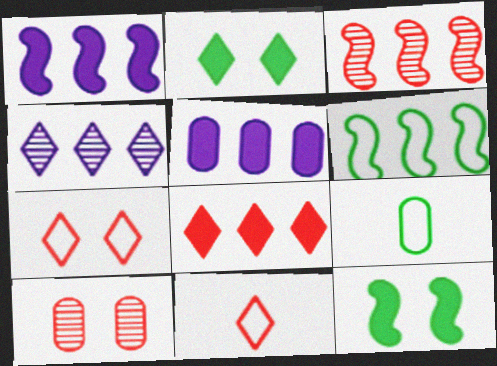[[1, 3, 6], 
[2, 4, 11], 
[5, 9, 10]]